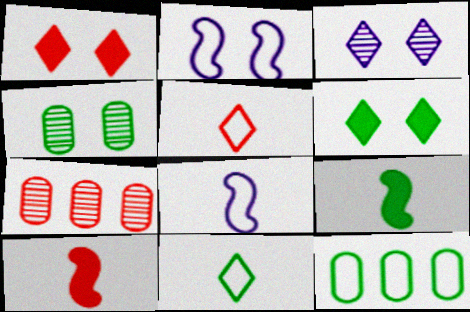[[1, 2, 4], 
[2, 5, 12], 
[3, 10, 12], 
[6, 7, 8]]